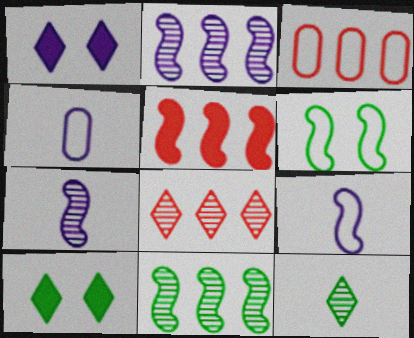[[1, 2, 4], 
[3, 5, 8], 
[3, 7, 10], 
[5, 6, 7]]